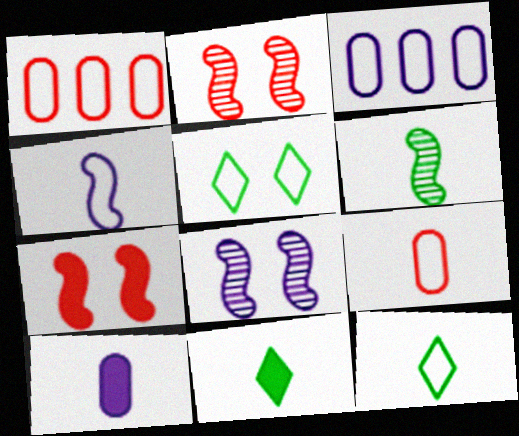[[1, 4, 5], 
[1, 8, 11], 
[2, 3, 11], 
[4, 9, 12]]